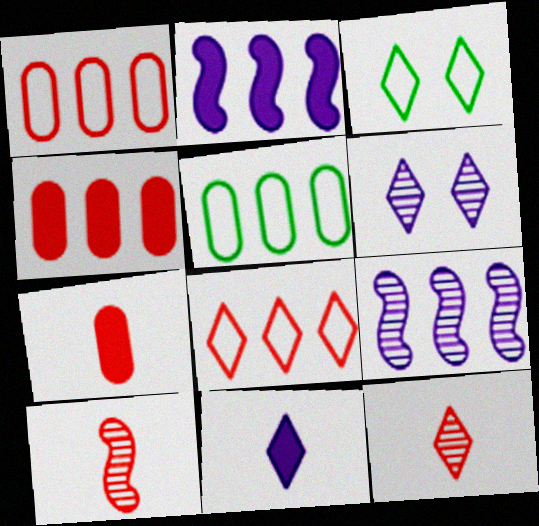[[3, 7, 9]]